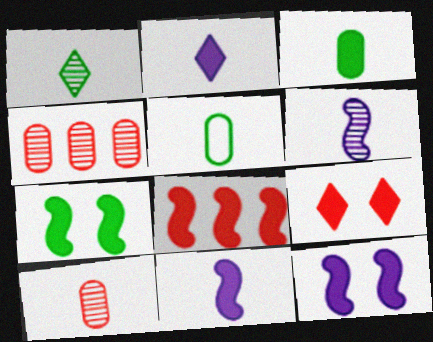[[1, 6, 10], 
[7, 8, 11]]